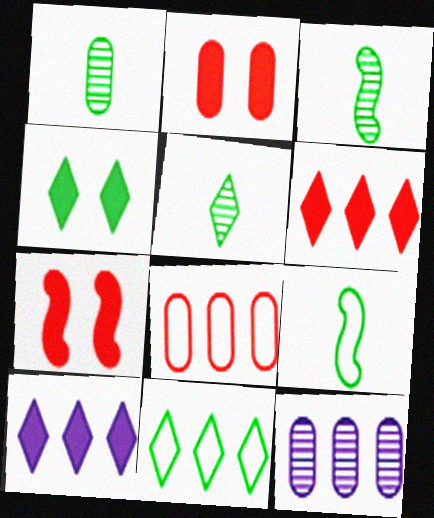[[1, 3, 5], 
[4, 5, 11]]